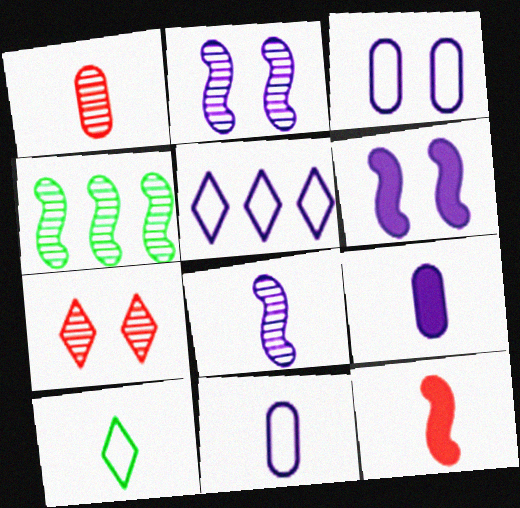[[2, 5, 9]]